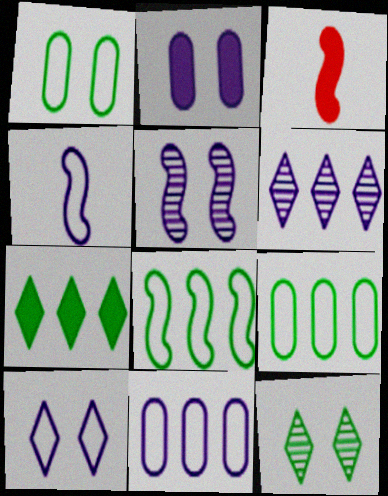[[1, 3, 6], 
[2, 3, 7], 
[2, 4, 6], 
[2, 5, 10], 
[3, 5, 8], 
[3, 11, 12], 
[4, 10, 11]]